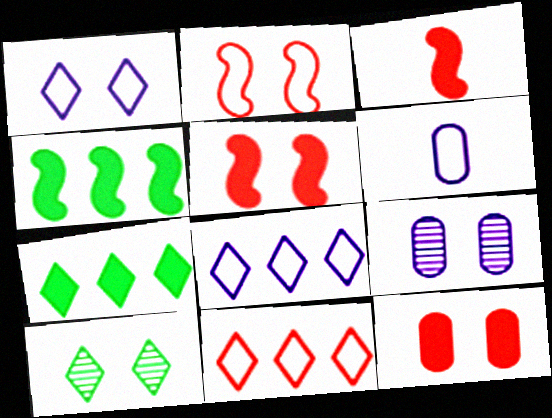[]